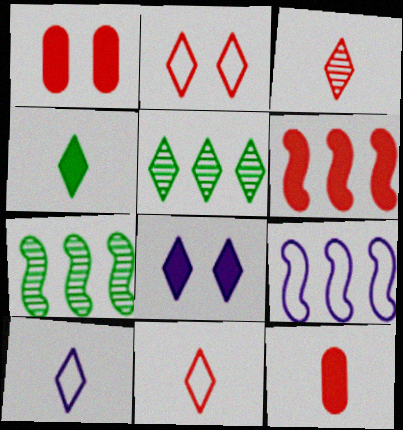[[1, 7, 10], 
[3, 4, 10], 
[5, 8, 11], 
[6, 7, 9]]